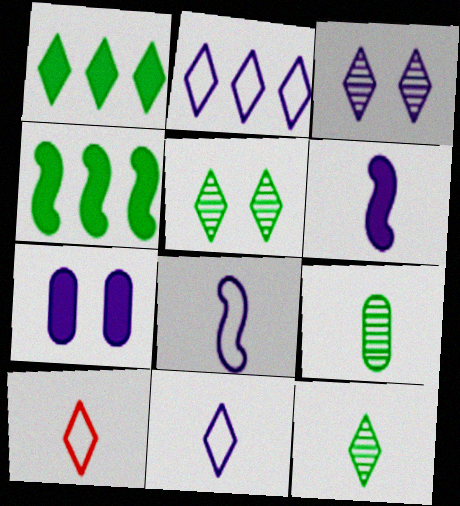[[1, 3, 10], 
[6, 9, 10]]